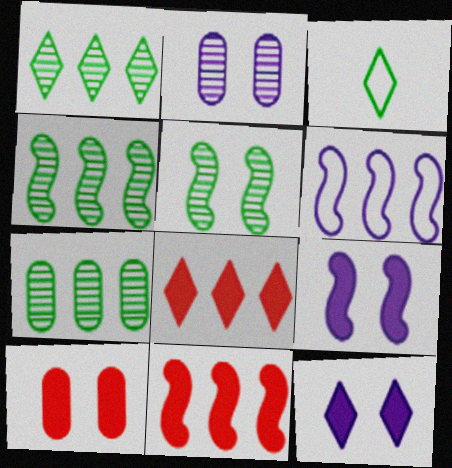[[1, 4, 7], 
[2, 3, 11], 
[4, 6, 11], 
[6, 7, 8]]